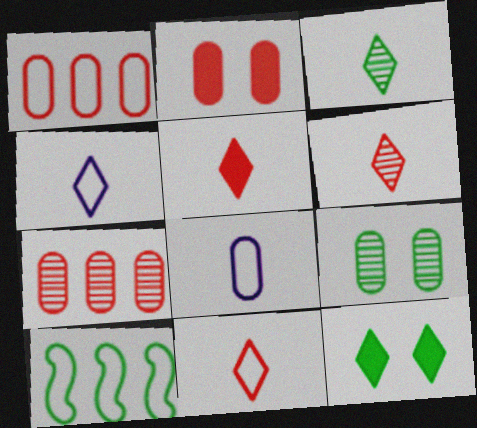[[3, 4, 5], 
[5, 6, 11]]